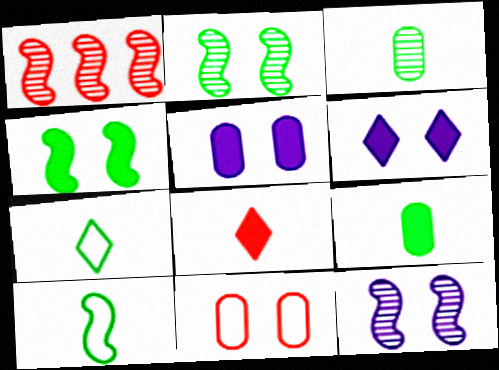[[1, 5, 7], 
[1, 8, 11], 
[2, 6, 11]]